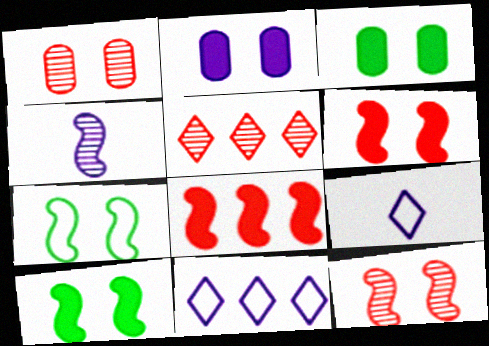[[2, 4, 11], 
[4, 7, 8]]